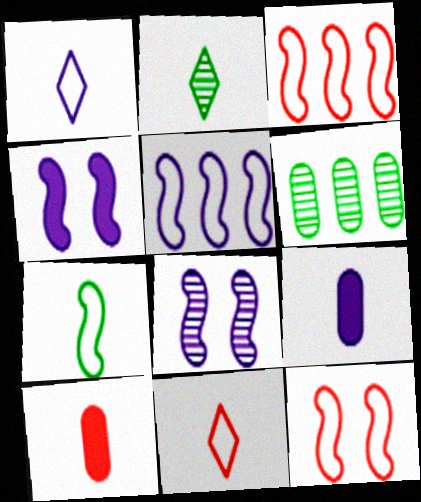[[4, 6, 11], 
[5, 7, 12]]